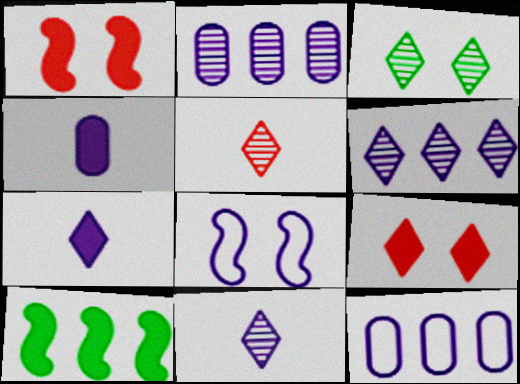[[2, 7, 8], 
[3, 5, 6], 
[4, 6, 8], 
[4, 9, 10]]